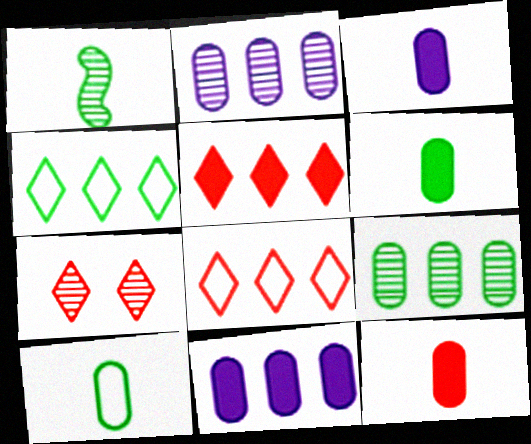[[1, 2, 7], 
[3, 6, 12]]